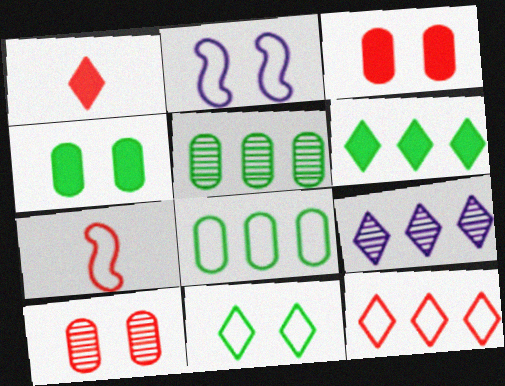[[1, 2, 5], 
[1, 9, 11], 
[4, 7, 9], 
[6, 9, 12]]